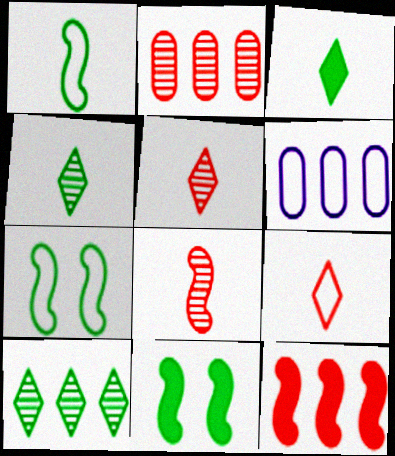[[5, 6, 11], 
[6, 7, 9], 
[6, 10, 12]]